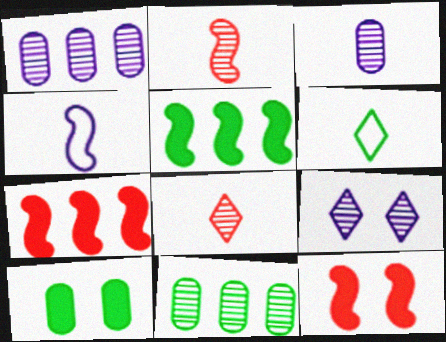[[1, 6, 12], 
[2, 9, 11]]